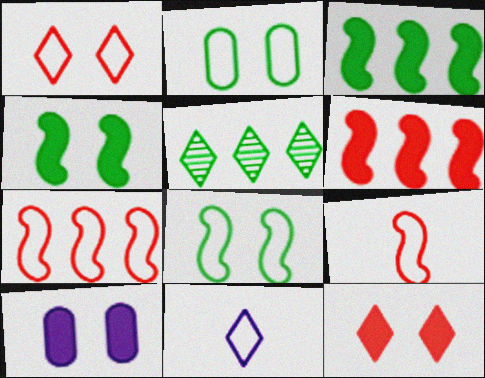[[2, 7, 11], 
[4, 10, 12], 
[5, 9, 10], 
[5, 11, 12]]